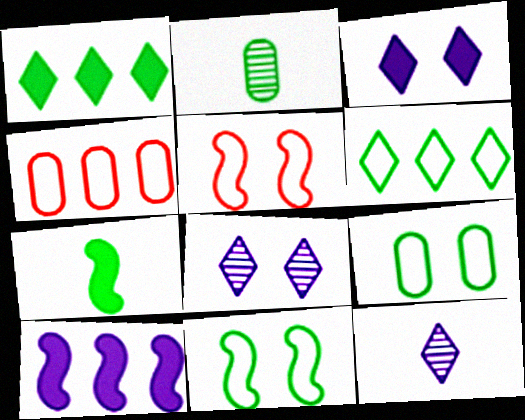[[1, 2, 11], 
[4, 7, 8]]